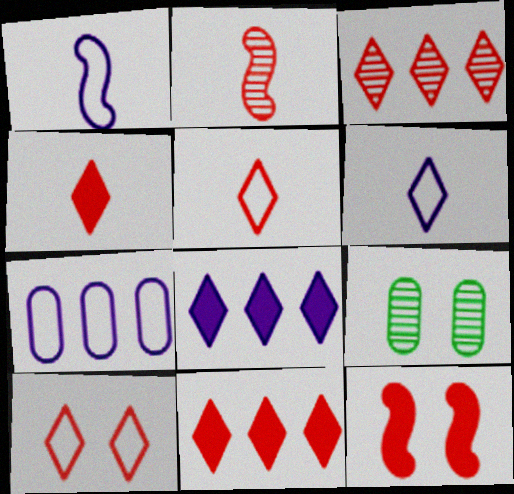[[1, 9, 11], 
[3, 4, 10]]